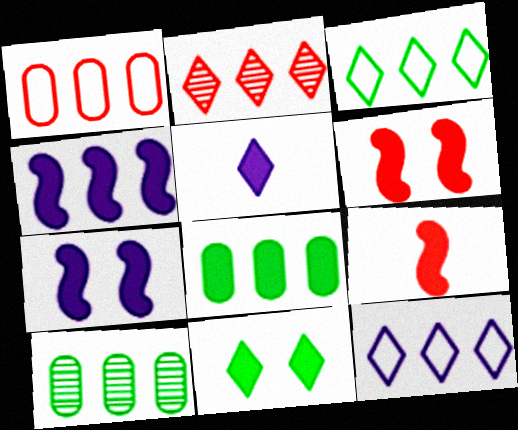[[5, 6, 8]]